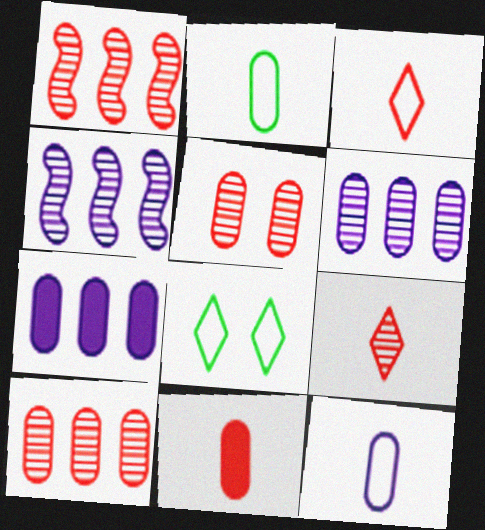[[1, 5, 9], 
[2, 5, 7], 
[4, 8, 11]]